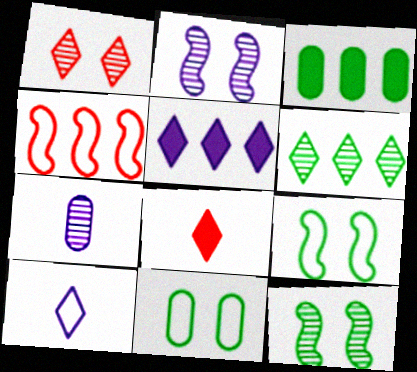[[4, 10, 11]]